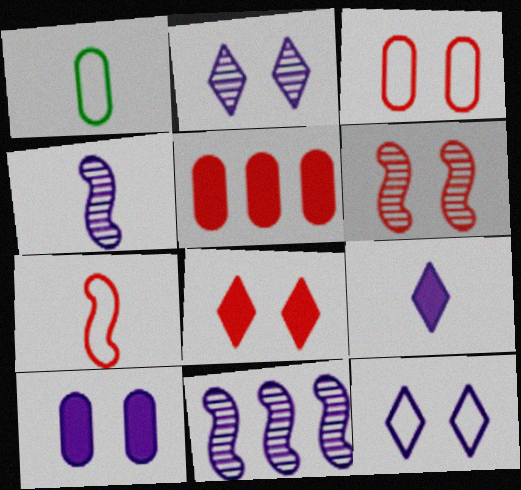[[1, 8, 11], 
[3, 6, 8]]